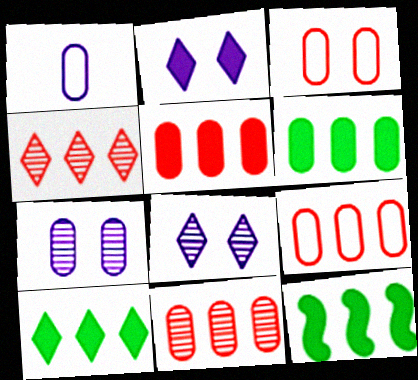[[5, 9, 11], 
[6, 10, 12]]